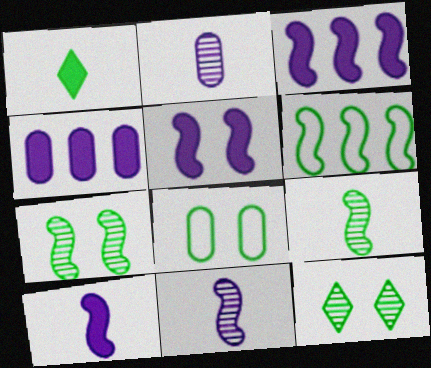[[3, 5, 10]]